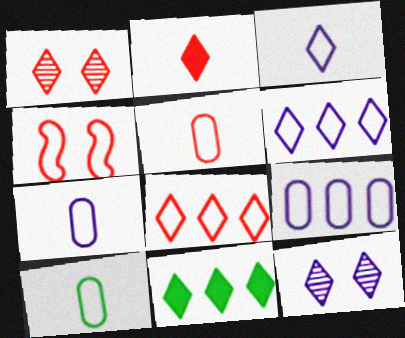[[1, 2, 8], 
[1, 3, 11], 
[4, 5, 8], 
[4, 6, 10], 
[5, 7, 10]]